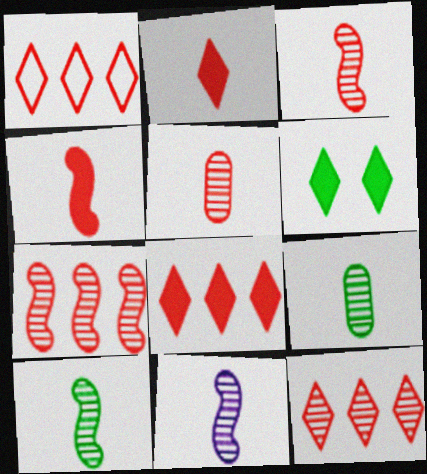[[1, 8, 12], 
[3, 10, 11]]